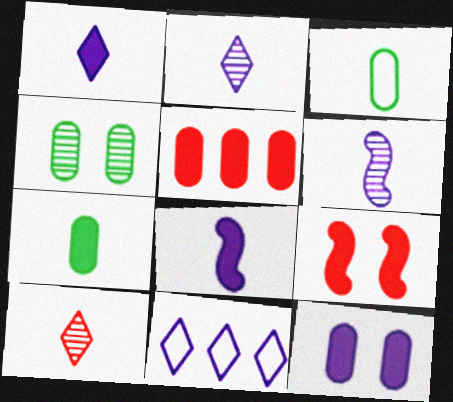[[3, 8, 10], 
[5, 7, 12], 
[6, 11, 12]]